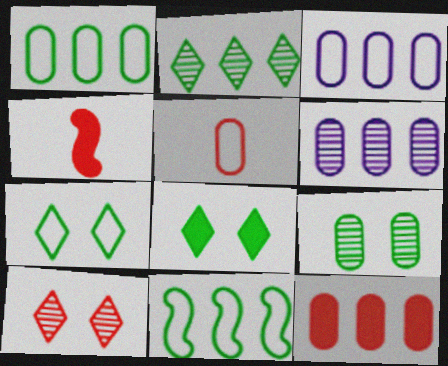[[1, 6, 12], 
[4, 6, 7]]